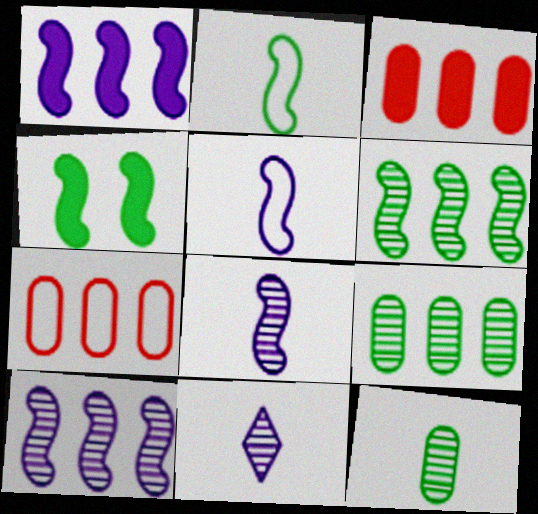[[2, 4, 6], 
[4, 7, 11]]